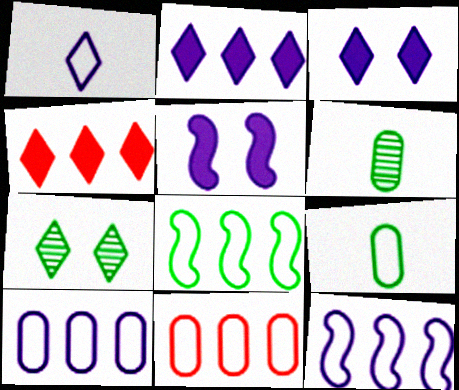[[1, 4, 7]]